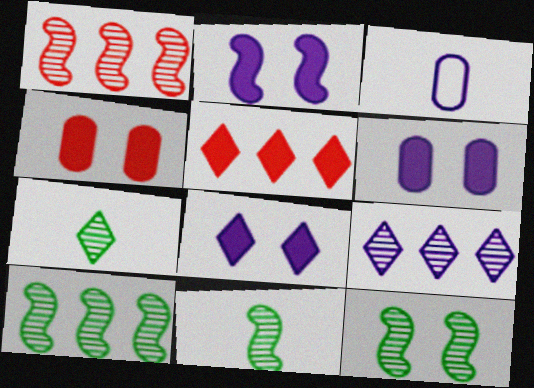[[2, 3, 9], 
[2, 6, 8], 
[3, 5, 12], 
[10, 11, 12]]